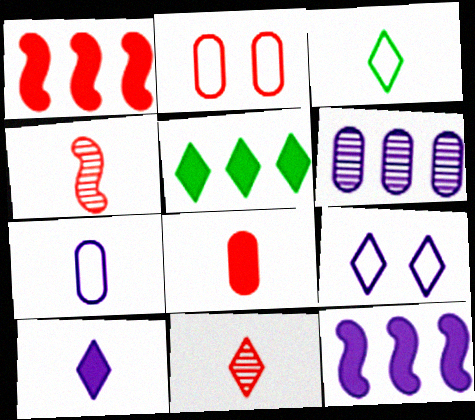[[1, 2, 11], 
[3, 10, 11], 
[5, 9, 11]]